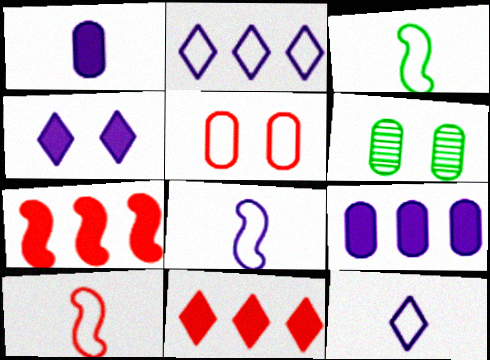[[2, 3, 5], 
[3, 8, 10], 
[6, 7, 12], 
[6, 8, 11]]